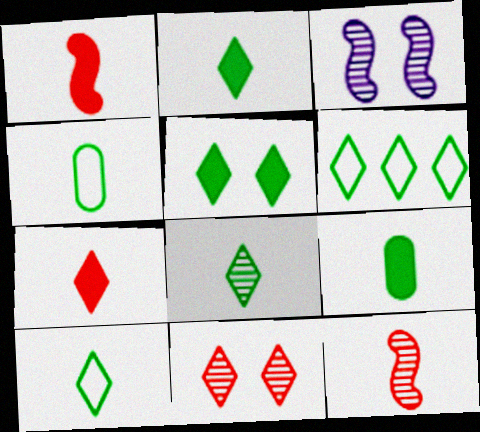[[2, 8, 10], 
[5, 6, 8]]